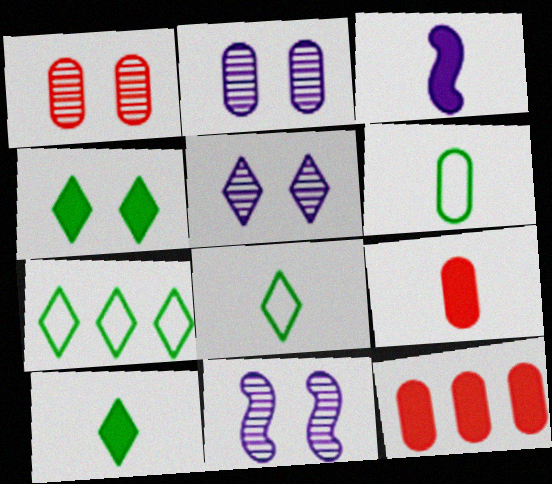[[1, 3, 7], 
[2, 5, 11], 
[2, 6, 12], 
[3, 4, 12], 
[3, 9, 10], 
[7, 9, 11], 
[8, 11, 12]]